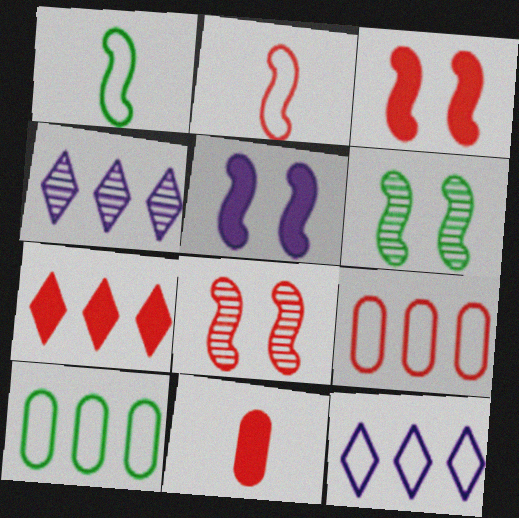[[3, 7, 11], 
[6, 11, 12]]